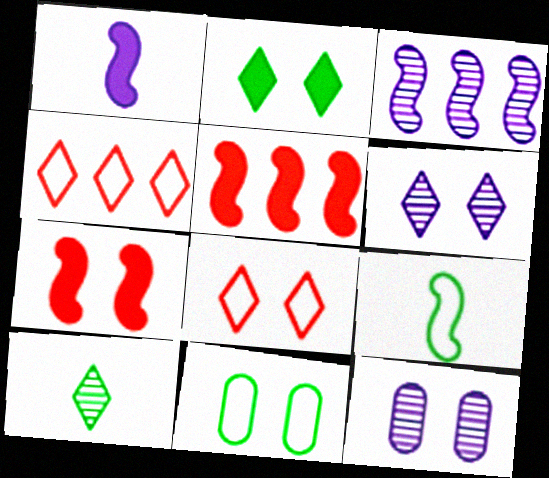[[2, 6, 8], 
[3, 7, 9], 
[6, 7, 11]]